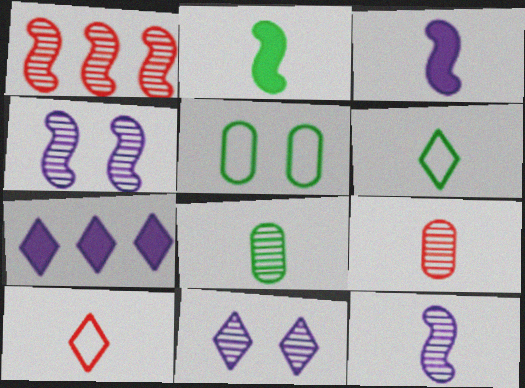[[1, 8, 11], 
[2, 6, 8], 
[3, 6, 9], 
[3, 8, 10]]